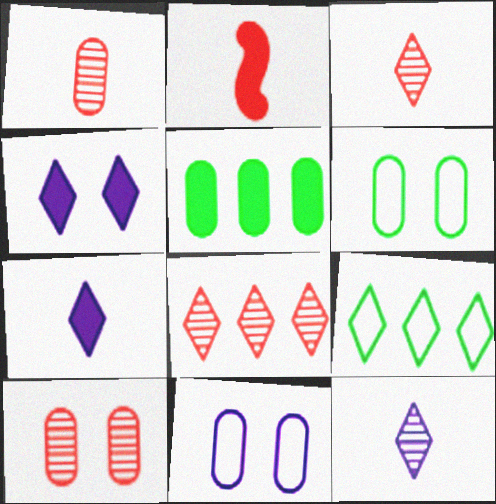[[1, 5, 11], 
[2, 4, 5], 
[3, 4, 9]]